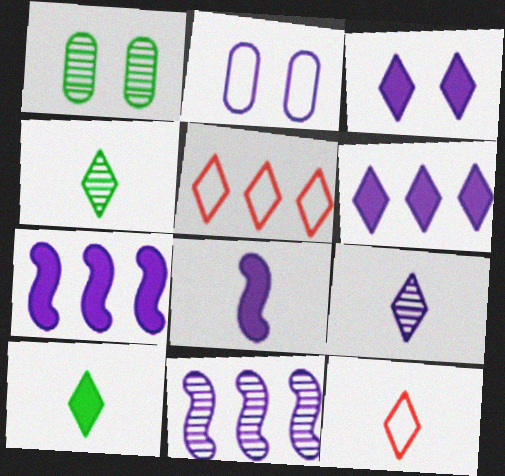[[1, 5, 8], 
[1, 7, 12], 
[2, 7, 9], 
[3, 4, 5], 
[9, 10, 12]]